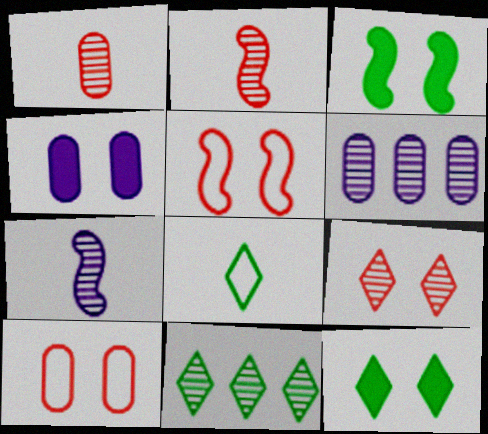[[8, 11, 12]]